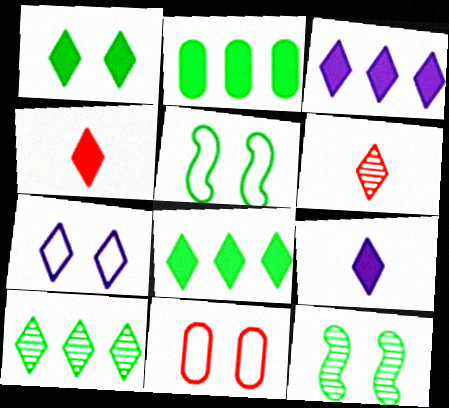[[1, 3, 4], 
[4, 7, 10], 
[5, 7, 11], 
[6, 7, 8]]